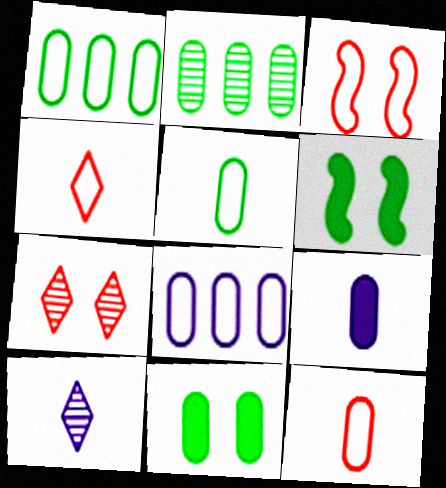[[2, 5, 11]]